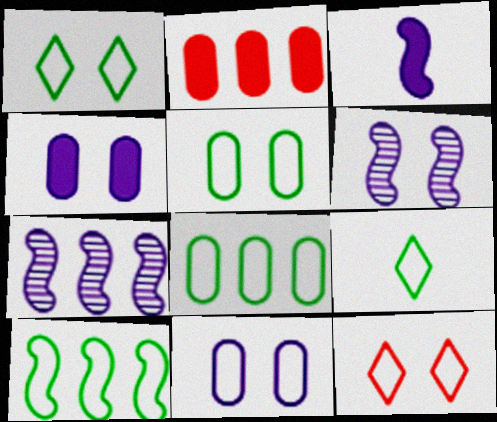[[2, 6, 9], 
[5, 9, 10]]